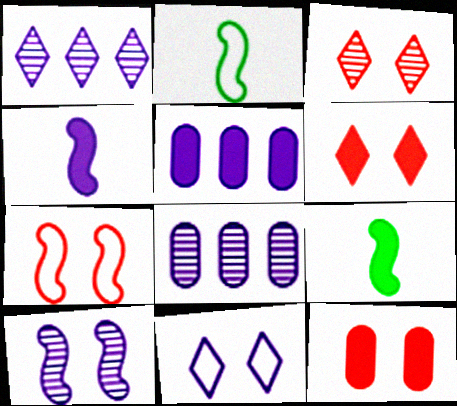[[1, 2, 12], 
[2, 3, 5], 
[2, 6, 8], 
[3, 7, 12], 
[4, 8, 11], 
[5, 6, 9]]